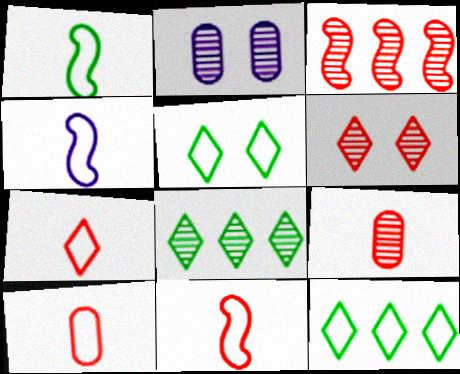[[1, 4, 11], 
[3, 6, 9], 
[7, 10, 11]]